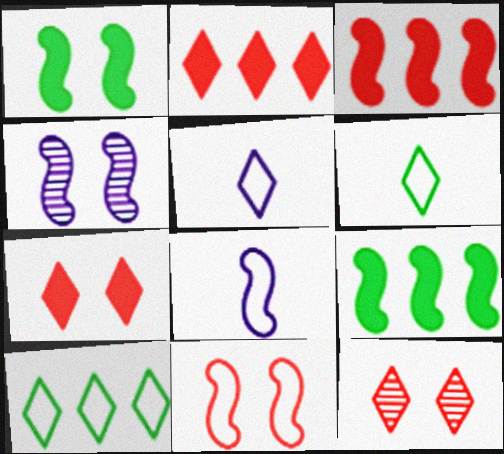[[1, 4, 11]]